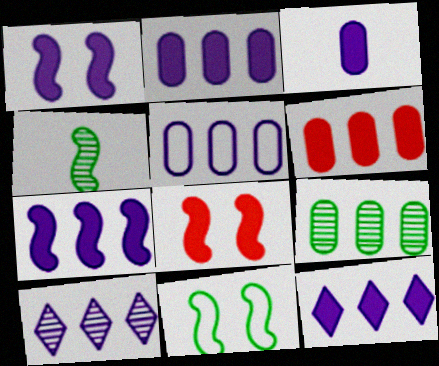[[1, 3, 12], 
[2, 7, 12], 
[5, 6, 9], 
[5, 7, 10]]